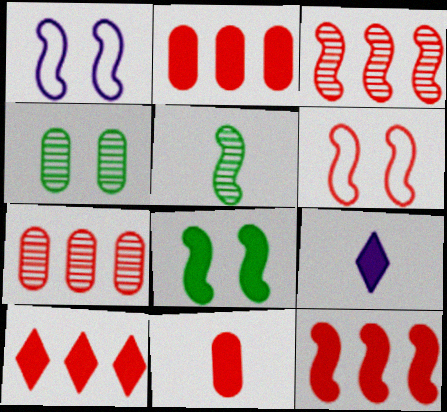[[1, 5, 12], 
[2, 8, 9], 
[2, 10, 12]]